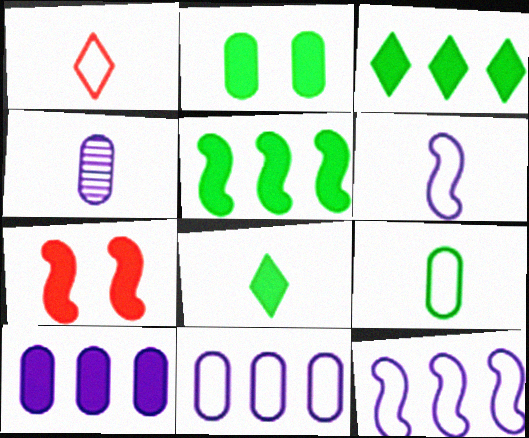[[1, 6, 9], 
[2, 5, 8], 
[7, 8, 10]]